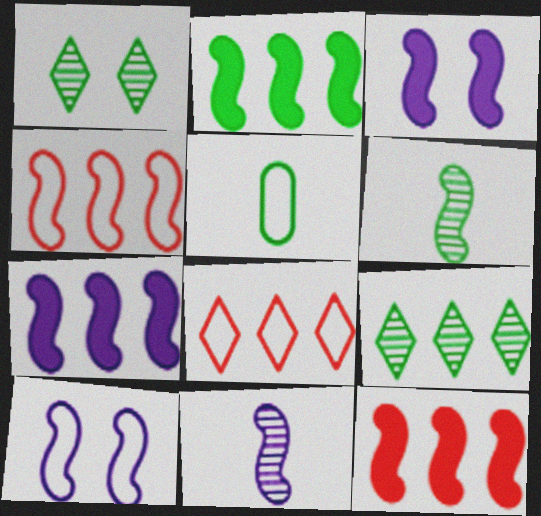[[1, 2, 5], 
[2, 7, 12], 
[3, 4, 6], 
[5, 8, 10], 
[6, 10, 12], 
[7, 10, 11]]